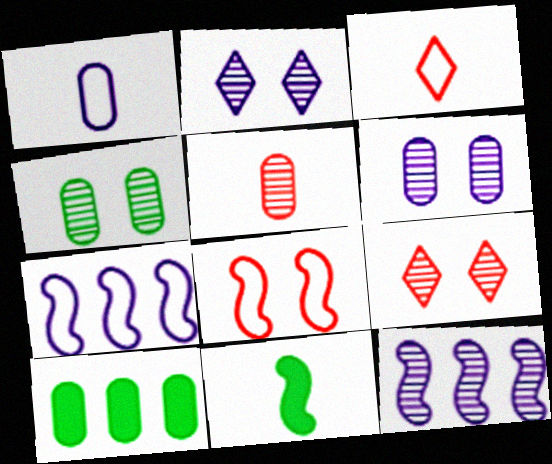[[8, 11, 12]]